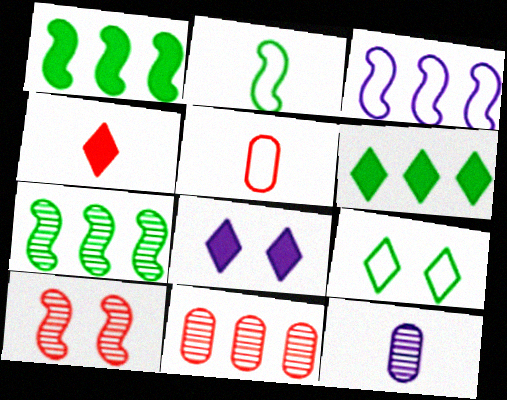[[2, 4, 12], 
[2, 8, 11], 
[3, 5, 9], 
[3, 6, 11], 
[3, 8, 12], 
[4, 6, 8], 
[5, 7, 8]]